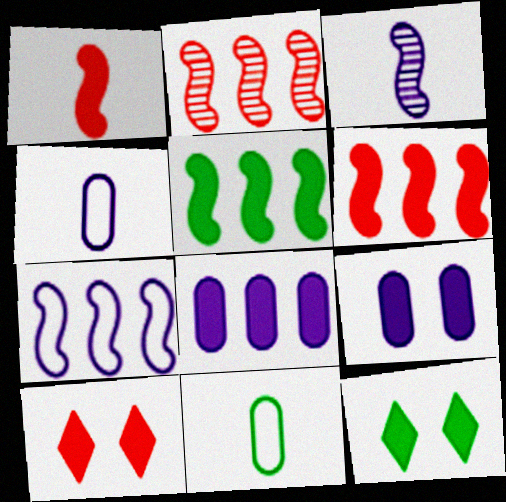[[1, 8, 12], 
[2, 4, 12], 
[2, 5, 7]]